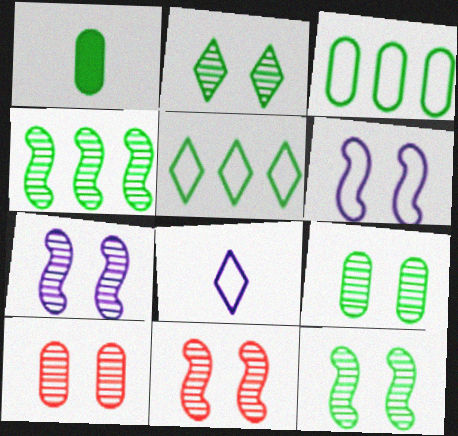[[1, 3, 9], 
[1, 5, 12], 
[2, 7, 10], 
[2, 9, 12], 
[7, 11, 12]]